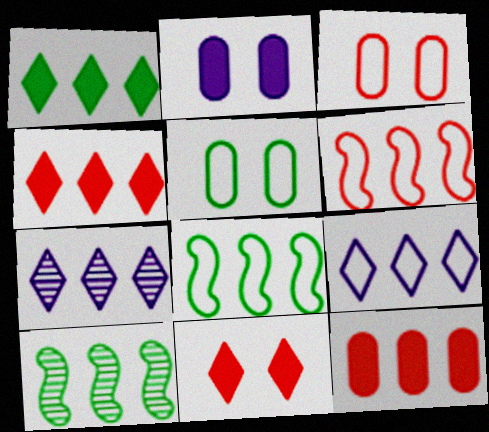[[7, 8, 12], 
[9, 10, 12]]